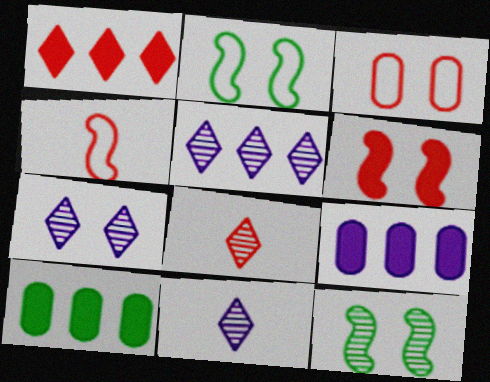[[2, 8, 9], 
[4, 7, 10], 
[5, 7, 11]]